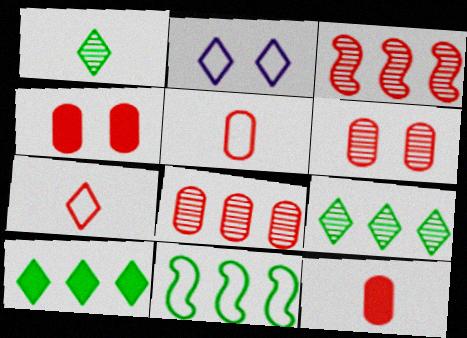[[2, 5, 11], 
[3, 4, 7], 
[4, 5, 8]]